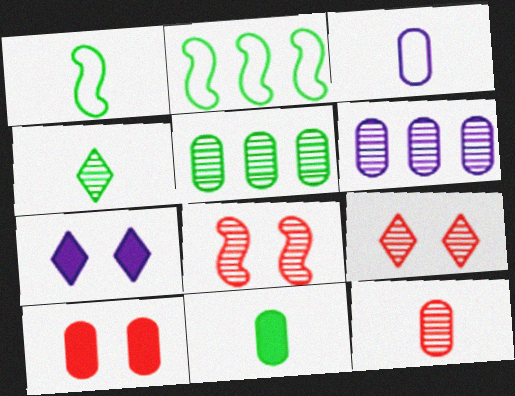[[1, 4, 11], 
[2, 7, 12], 
[3, 5, 10], 
[3, 11, 12], 
[4, 6, 8]]